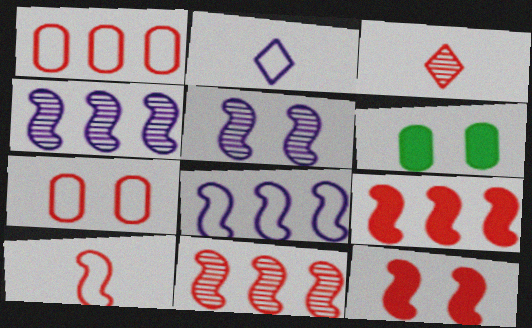[[1, 3, 12], 
[2, 6, 11], 
[3, 6, 8], 
[3, 7, 9], 
[10, 11, 12]]